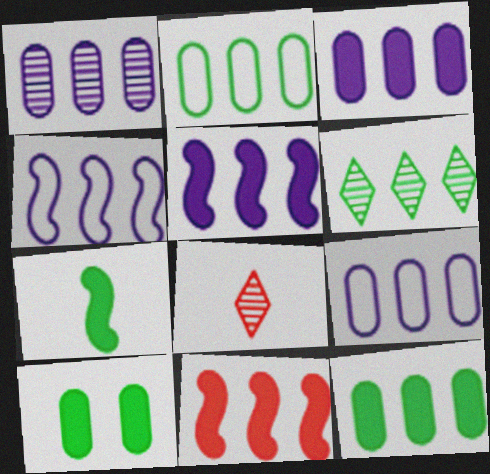[[1, 3, 9], 
[4, 8, 10], 
[6, 9, 11]]